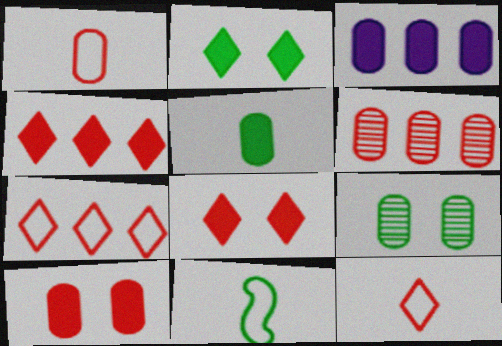[[1, 3, 9], 
[1, 6, 10], 
[3, 5, 10]]